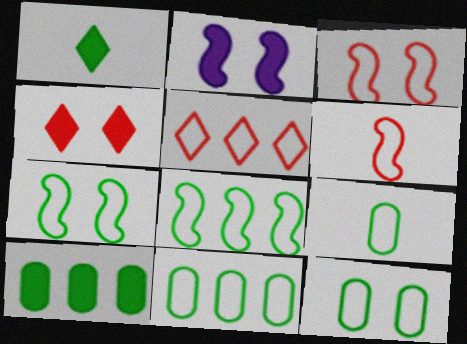[[9, 11, 12]]